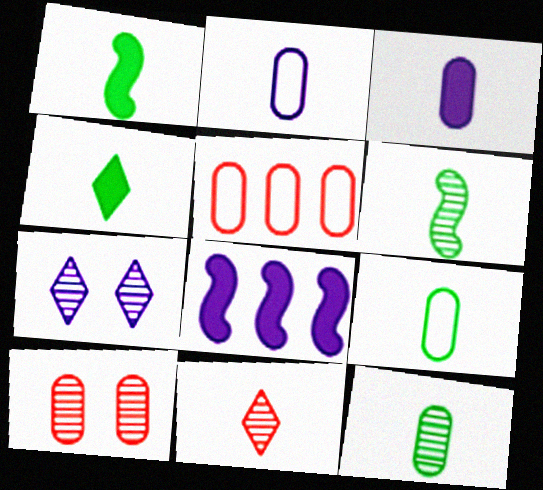[[1, 2, 11], 
[1, 5, 7], 
[2, 7, 8], 
[4, 6, 9]]